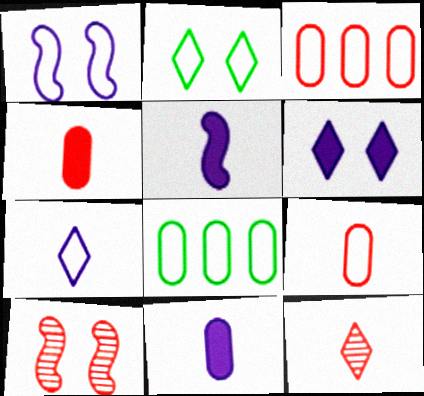[]